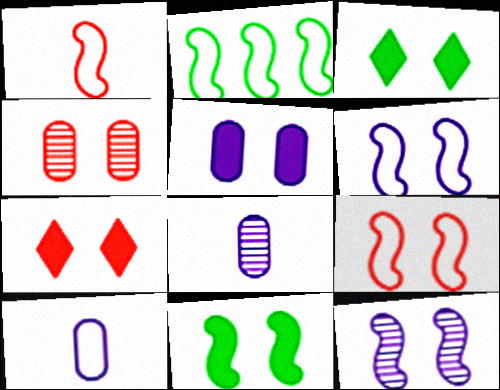[[1, 2, 6], 
[2, 7, 8], 
[3, 4, 6], 
[4, 7, 9], 
[5, 7, 11], 
[9, 11, 12]]